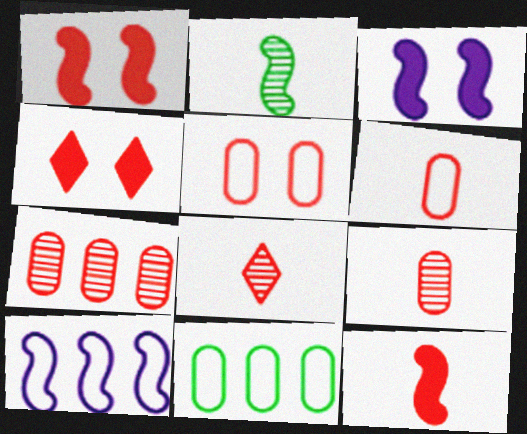[[1, 2, 10], 
[3, 8, 11], 
[6, 8, 12]]